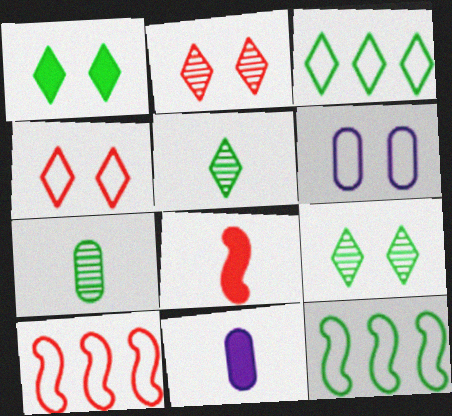[[1, 3, 5], 
[1, 7, 12], 
[2, 11, 12], 
[9, 10, 11]]